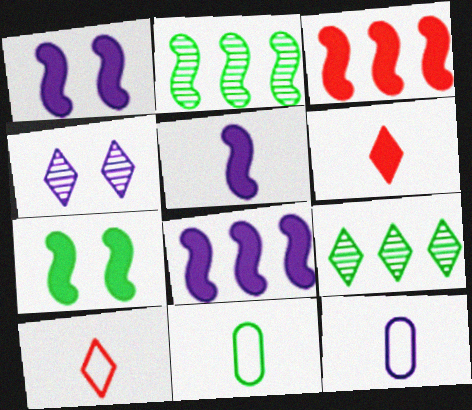[[1, 5, 8], 
[3, 4, 11], 
[3, 5, 7], 
[4, 8, 12], 
[7, 9, 11]]